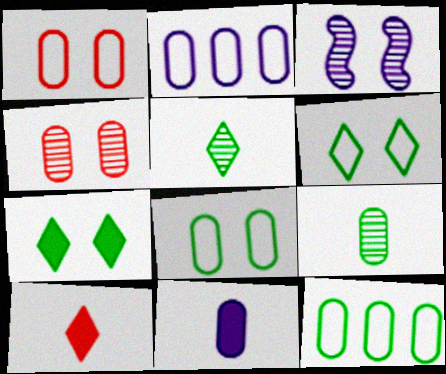[[1, 3, 7], 
[3, 10, 12], 
[4, 11, 12]]